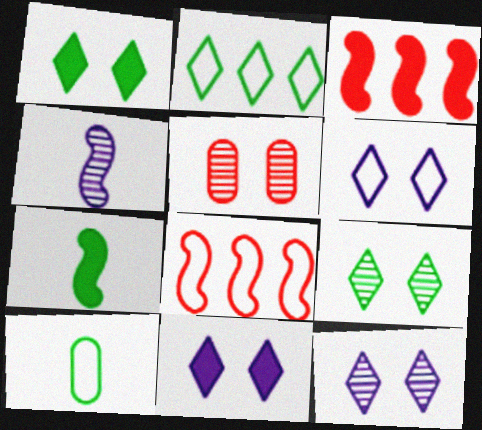[[3, 10, 12], 
[6, 8, 10], 
[6, 11, 12]]